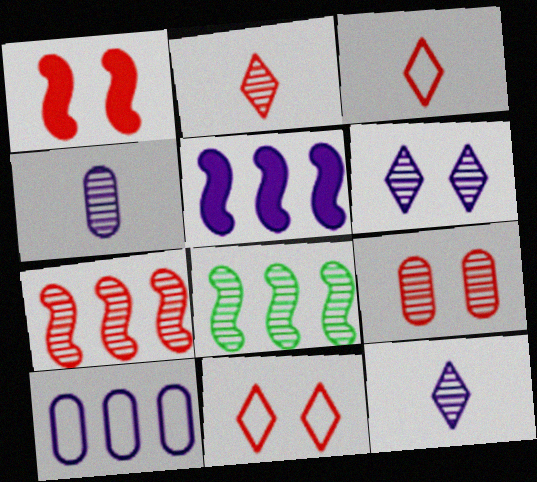[[1, 9, 11], 
[2, 7, 9], 
[8, 9, 12]]